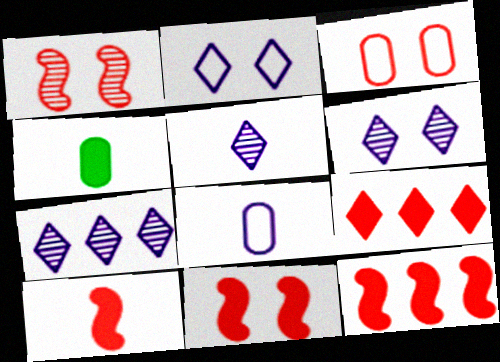[[5, 6, 7], 
[10, 11, 12]]